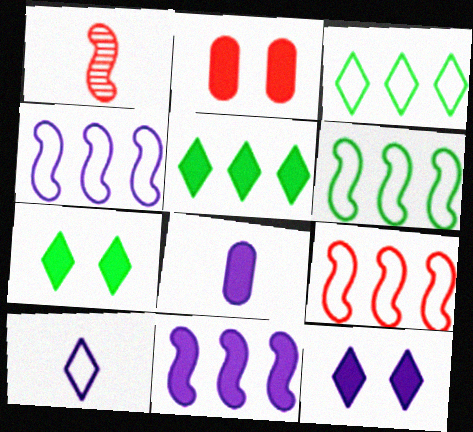[[4, 6, 9], 
[8, 11, 12]]